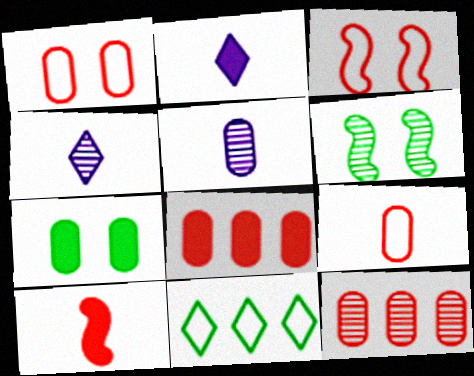[[4, 6, 12]]